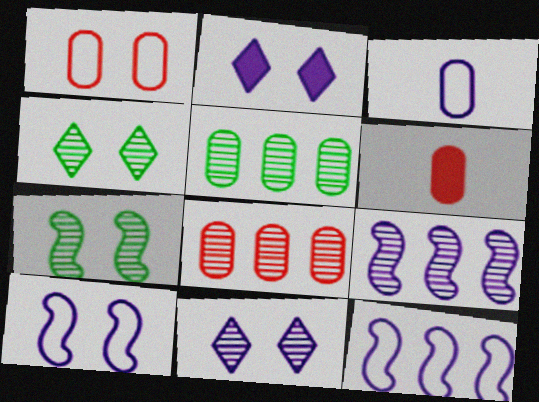[[1, 2, 7], 
[1, 6, 8], 
[2, 3, 9], 
[4, 6, 12]]